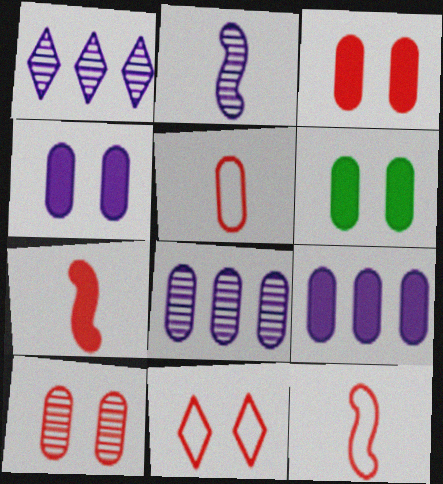[[1, 6, 12], 
[3, 4, 6], 
[5, 6, 8]]